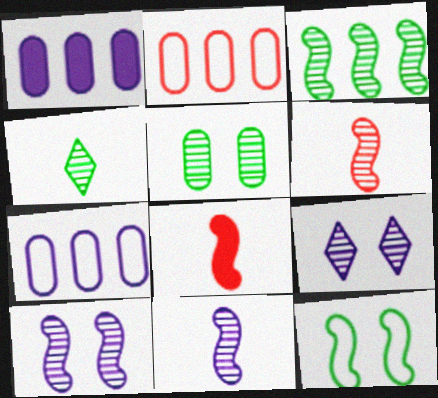[[3, 4, 5], 
[3, 6, 10]]